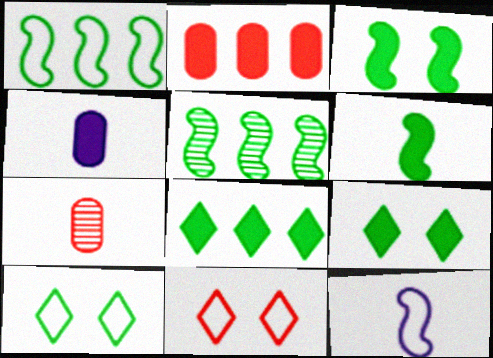[[4, 5, 11]]